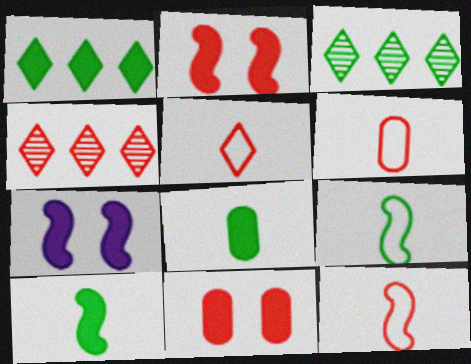[[2, 4, 6], 
[3, 6, 7], 
[4, 11, 12], 
[5, 6, 12]]